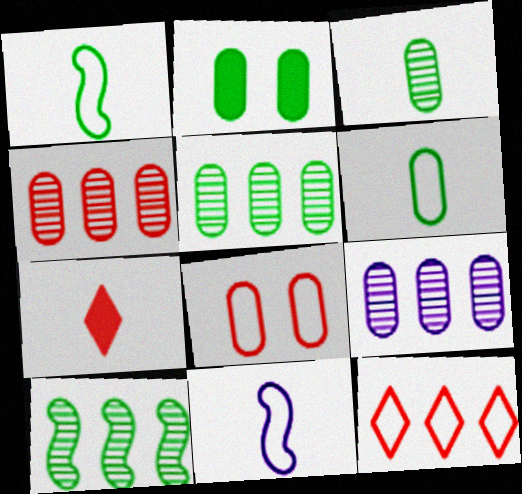[[2, 5, 6], 
[3, 7, 11], 
[4, 5, 9]]